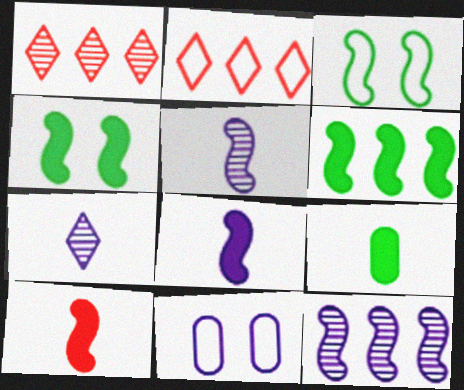[[3, 10, 12]]